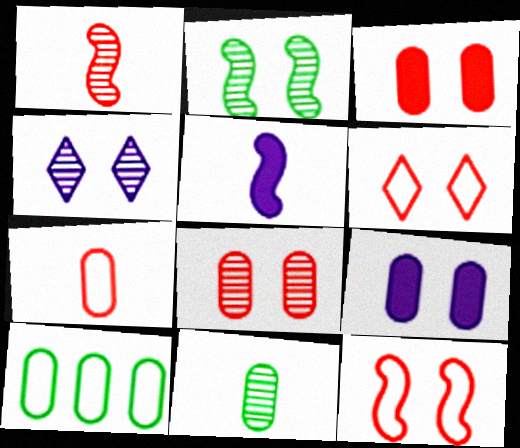[[2, 4, 8], 
[2, 6, 9]]